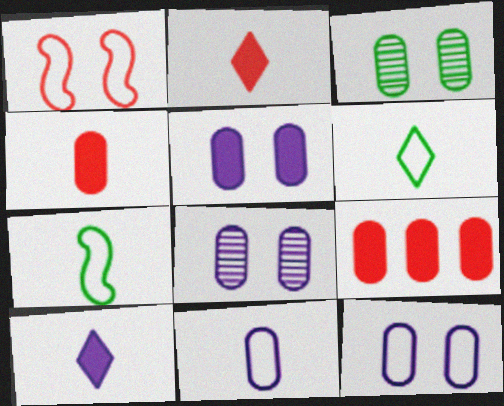[[3, 9, 11], 
[5, 8, 12]]